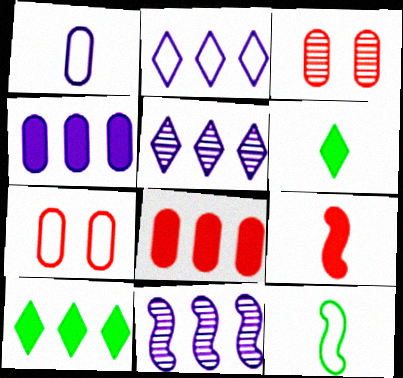[[2, 4, 11], 
[2, 7, 12], 
[6, 7, 11]]